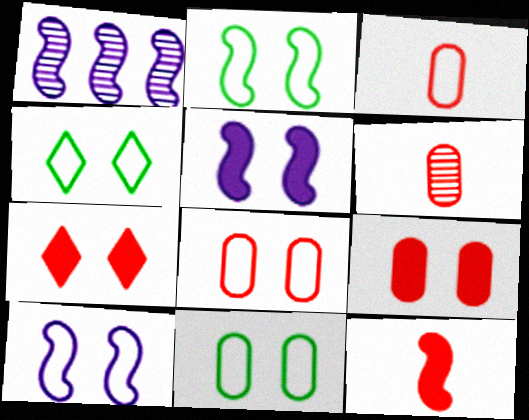[[1, 2, 12], 
[2, 4, 11], 
[4, 8, 10]]